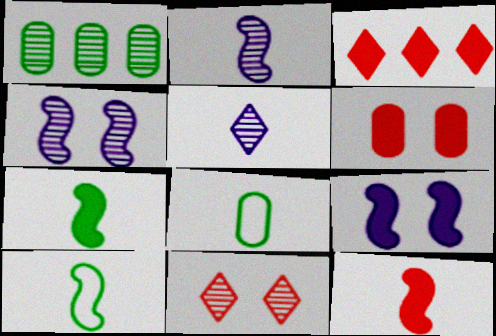[[1, 2, 11], 
[2, 10, 12], 
[3, 4, 8], 
[3, 6, 12], 
[5, 8, 12]]